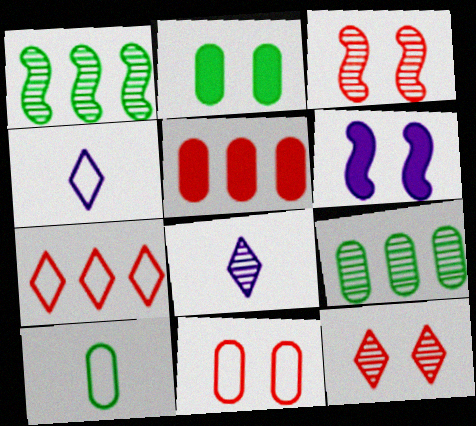[[2, 9, 10], 
[3, 8, 9]]